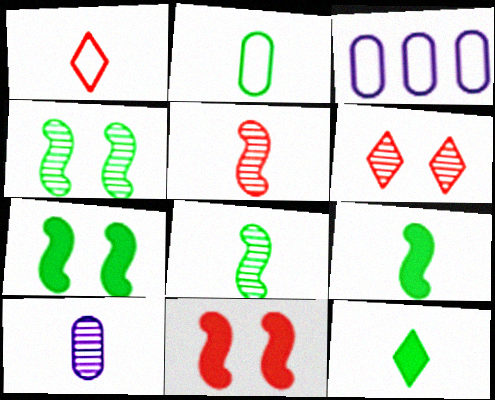[[1, 9, 10], 
[2, 8, 12], 
[3, 6, 9]]